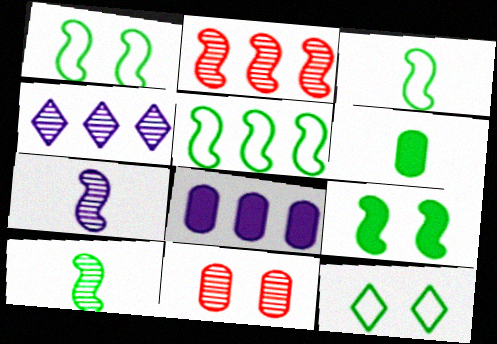[[1, 3, 5], 
[4, 10, 11], 
[5, 9, 10]]